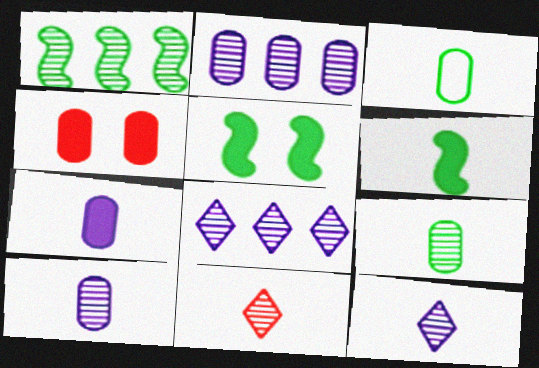[[2, 3, 4]]